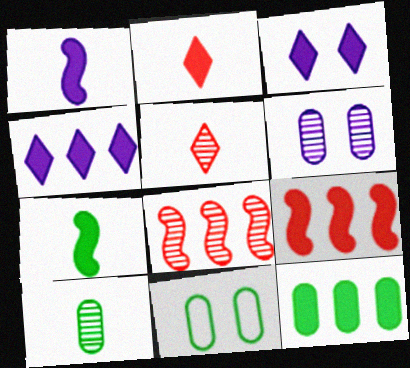[[4, 9, 12], 
[10, 11, 12]]